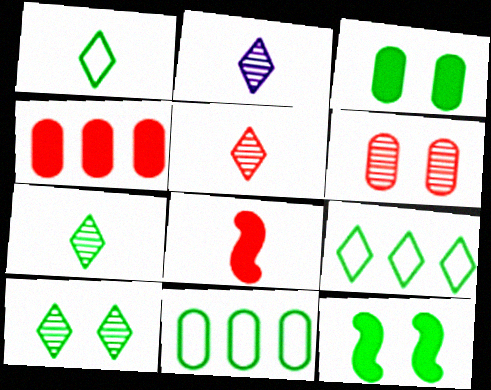[[2, 5, 7], 
[7, 11, 12]]